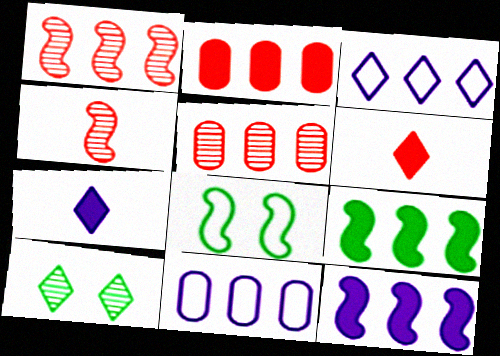[[3, 5, 9], 
[3, 6, 10], 
[4, 8, 12], 
[5, 7, 8]]